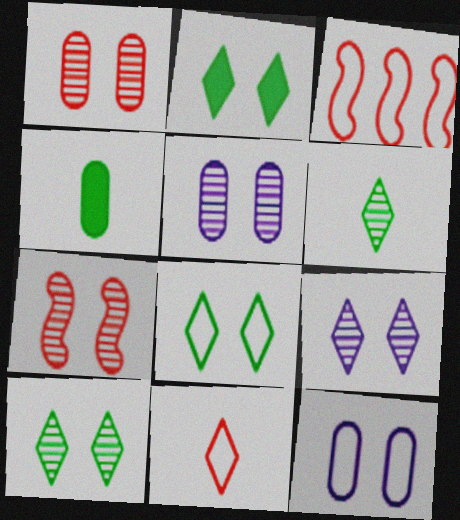[[2, 7, 12], 
[2, 8, 10], 
[3, 4, 9], 
[5, 7, 10]]